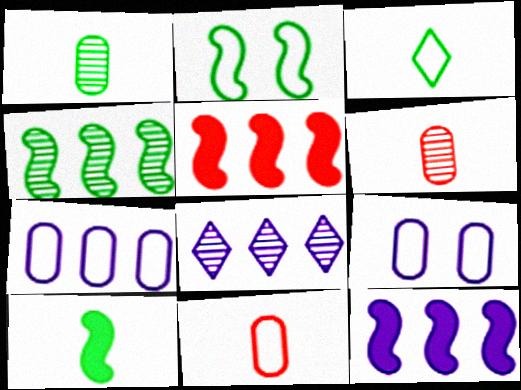[[1, 3, 10], 
[2, 4, 10], 
[7, 8, 12]]